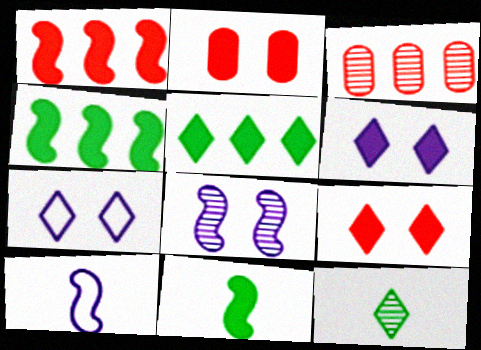[[3, 7, 11], 
[3, 8, 12]]